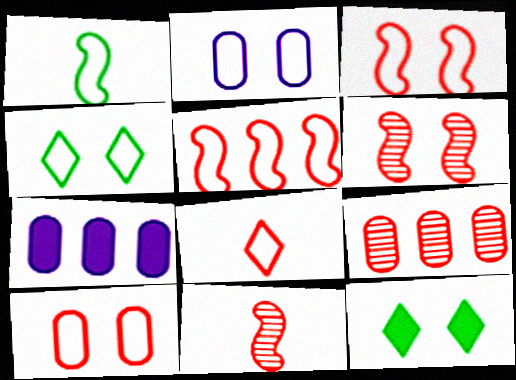[[2, 3, 4], 
[2, 6, 12], 
[4, 7, 11], 
[5, 8, 10]]